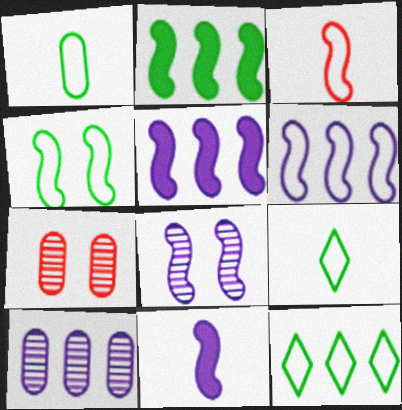[[1, 4, 12], 
[2, 3, 8], 
[3, 4, 6], 
[5, 7, 9], 
[6, 8, 11], 
[7, 11, 12]]